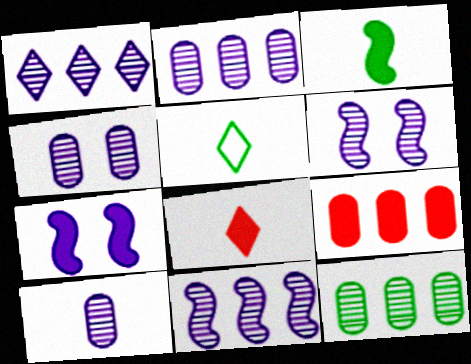[[1, 2, 11], 
[1, 6, 10], 
[2, 4, 10], 
[5, 6, 9]]